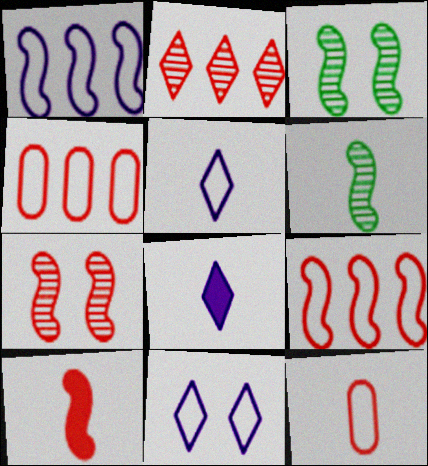[[1, 3, 10], 
[3, 4, 8], 
[6, 8, 12], 
[7, 9, 10]]